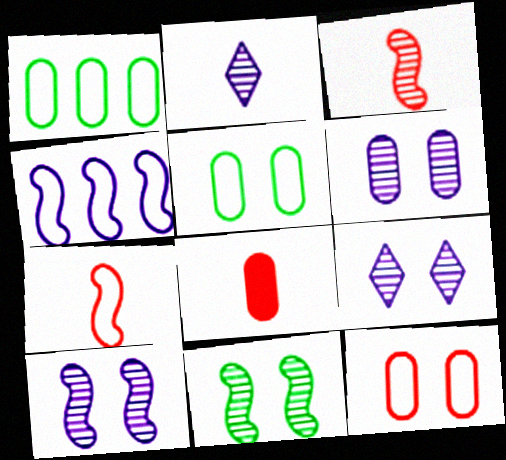[[1, 6, 8], 
[6, 9, 10]]